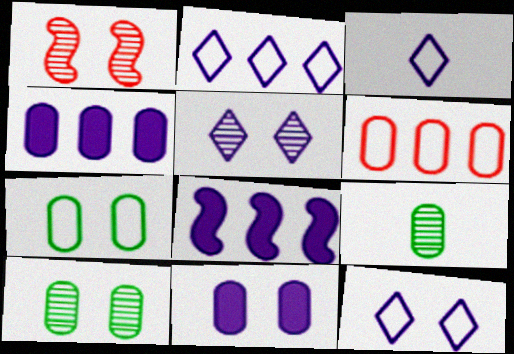[[1, 5, 10], 
[2, 3, 12], 
[6, 9, 11]]